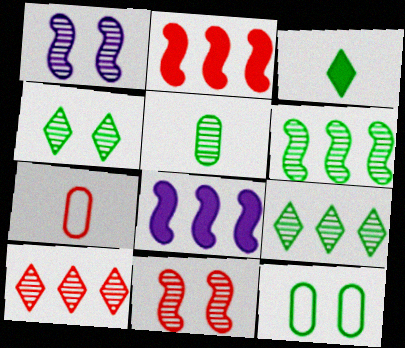[[1, 5, 10], 
[3, 6, 12], 
[4, 5, 6], 
[4, 7, 8]]